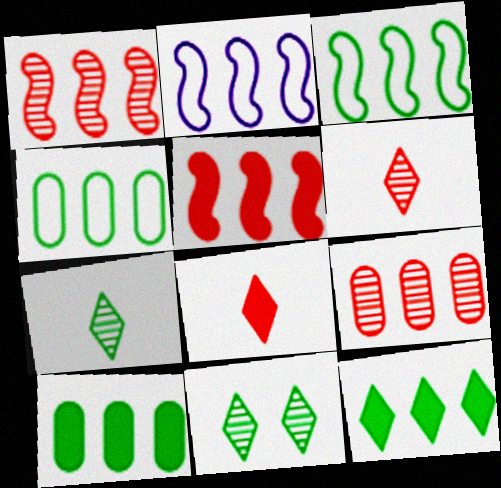[[2, 9, 12]]